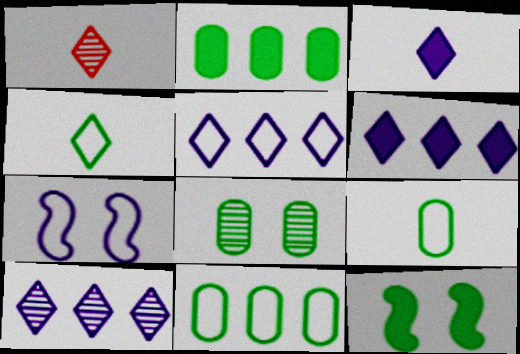[[1, 2, 7], 
[1, 3, 4], 
[2, 8, 9], 
[5, 6, 10]]